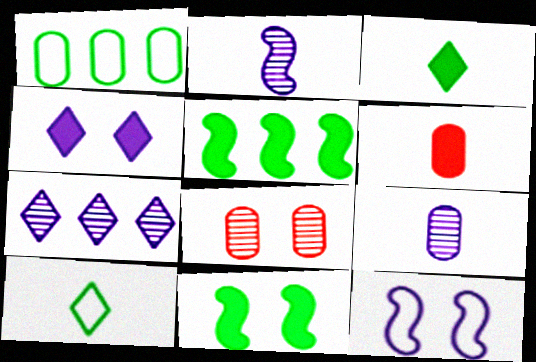[[2, 6, 10], 
[4, 5, 6]]